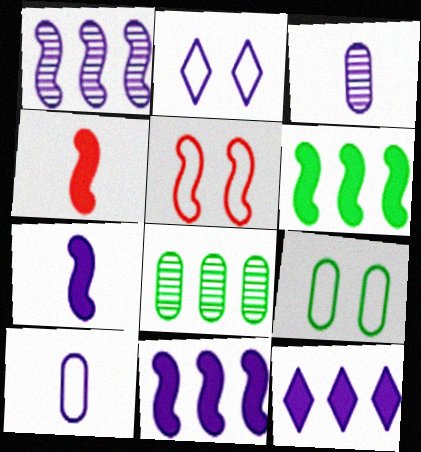[[2, 3, 11], 
[2, 4, 8], 
[2, 5, 9]]